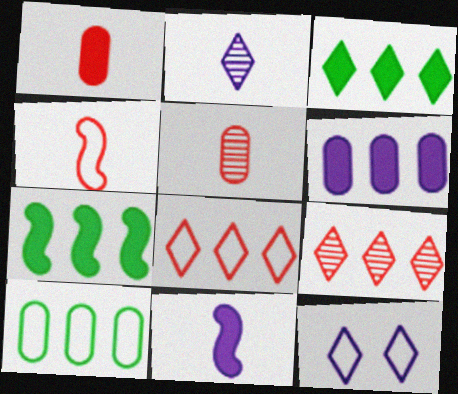[[4, 10, 12], 
[5, 7, 12]]